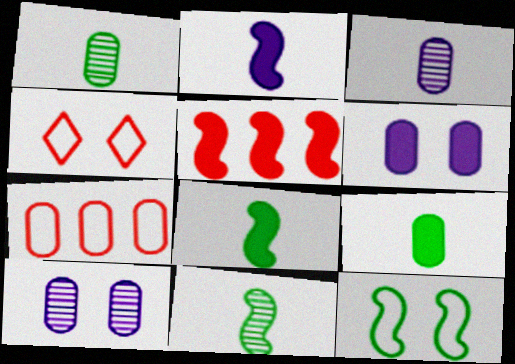[[1, 6, 7], 
[7, 9, 10]]